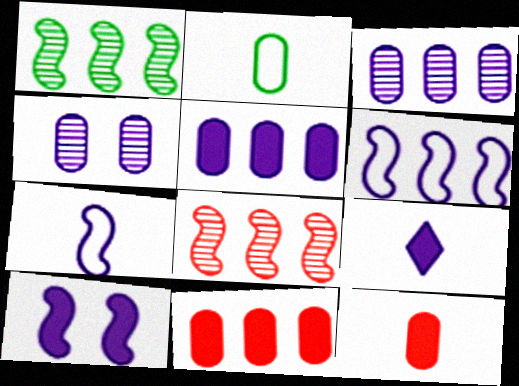[[2, 4, 11], 
[4, 6, 9], 
[5, 9, 10]]